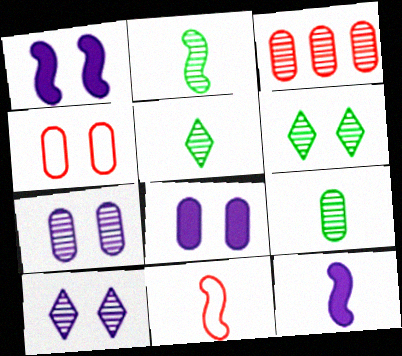[[1, 4, 6], 
[2, 3, 10], 
[2, 5, 9], 
[2, 11, 12], 
[3, 7, 9]]